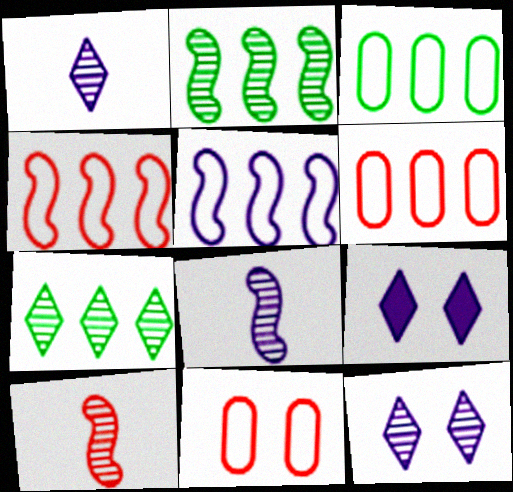[[3, 9, 10]]